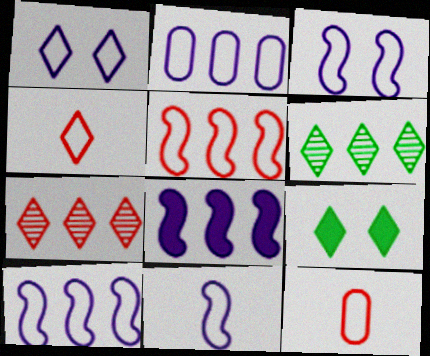[[1, 2, 11], 
[3, 10, 11]]